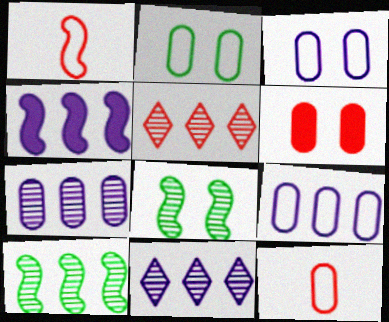[[1, 4, 8], 
[1, 5, 6], 
[2, 9, 12], 
[4, 9, 11], 
[5, 7, 10]]